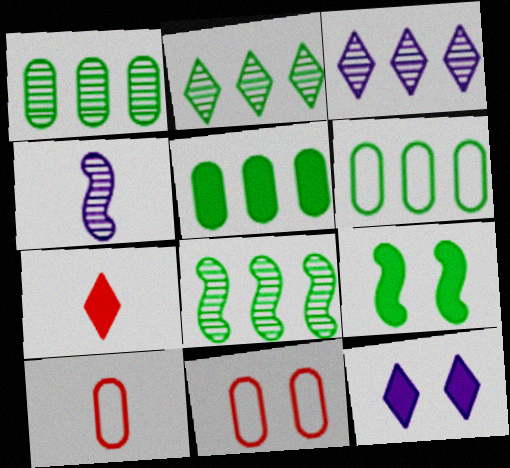[[1, 2, 8], 
[1, 5, 6], 
[3, 9, 10], 
[8, 10, 12]]